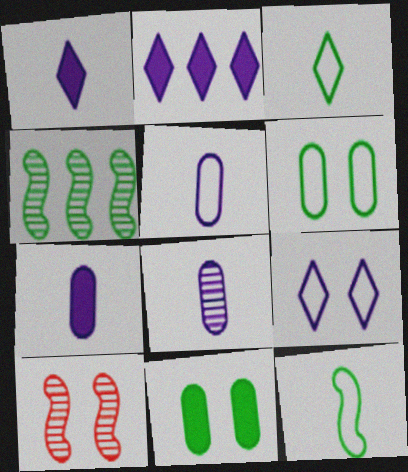[[3, 4, 11], 
[5, 7, 8], 
[9, 10, 11]]